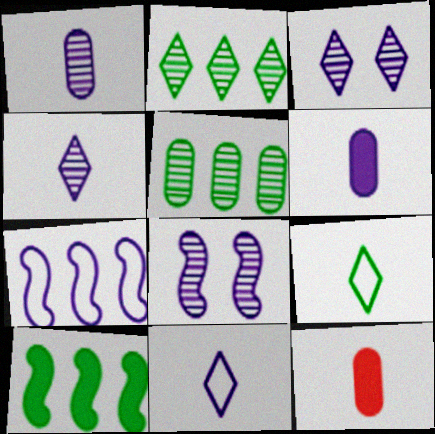[[3, 6, 7]]